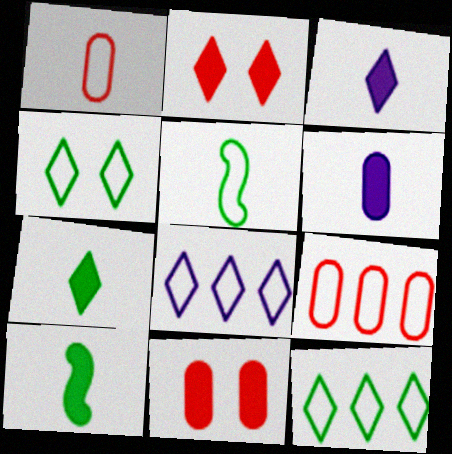[]